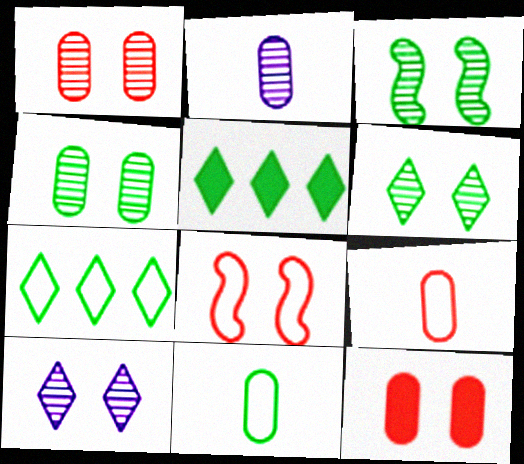[[1, 3, 10], 
[2, 5, 8], 
[3, 4, 6], 
[3, 5, 11]]